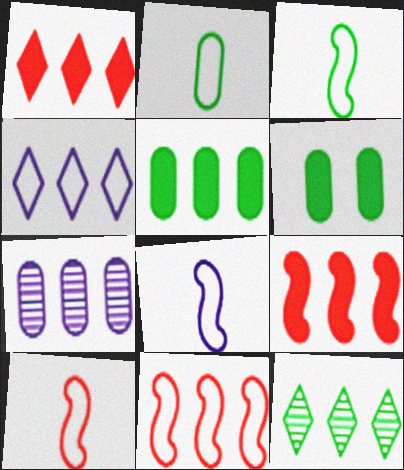[[1, 4, 12], 
[3, 6, 12], 
[3, 8, 10]]